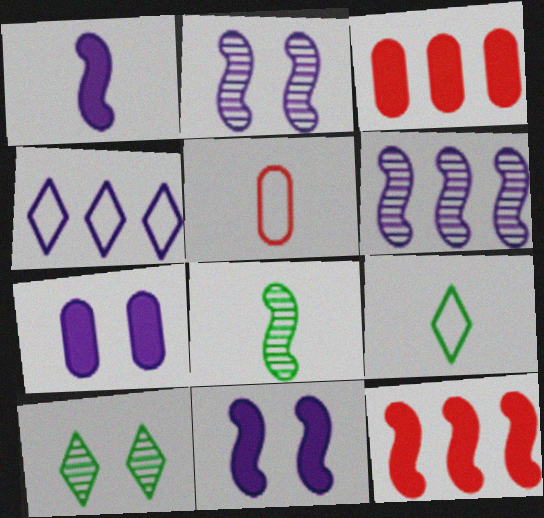[[2, 3, 9]]